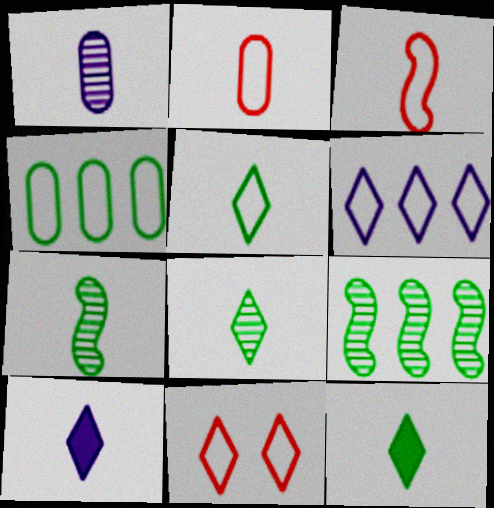[[1, 3, 12], 
[2, 7, 10], 
[5, 6, 11], 
[5, 8, 12]]